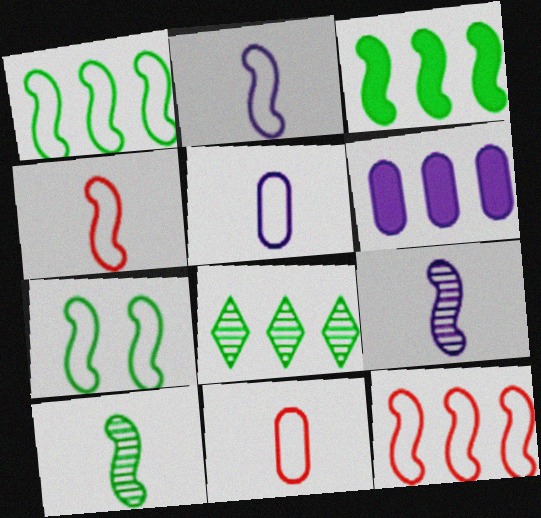[[2, 7, 12], 
[3, 7, 10], 
[6, 8, 12]]